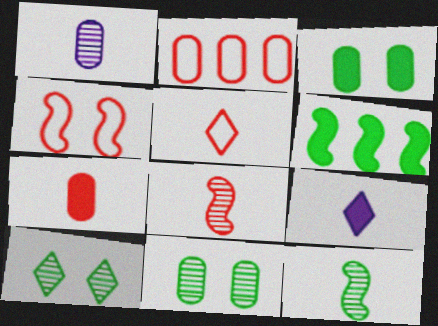[[1, 2, 3], 
[2, 4, 5], 
[5, 7, 8]]